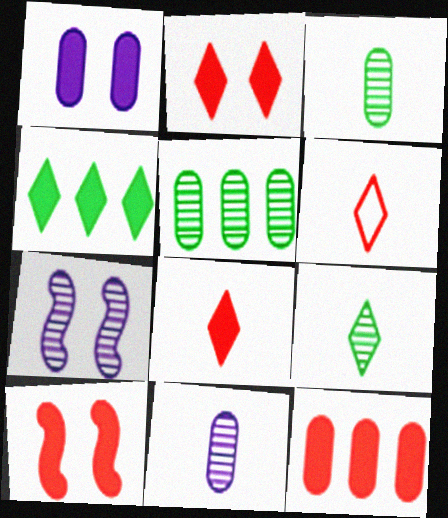[[8, 10, 12]]